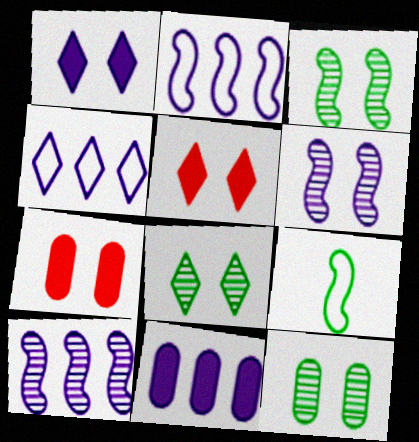[[3, 8, 12], 
[4, 10, 11]]